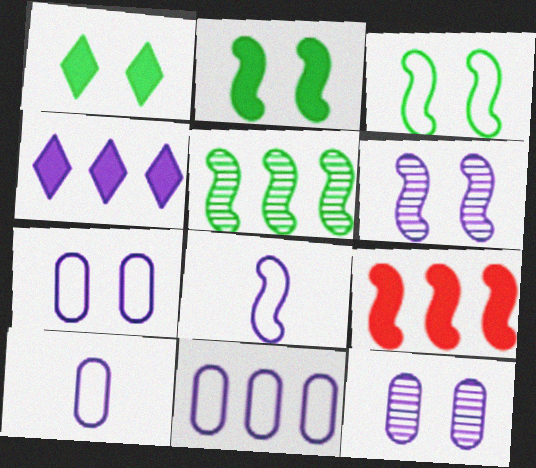[[4, 6, 10], 
[4, 8, 12], 
[7, 10, 11]]